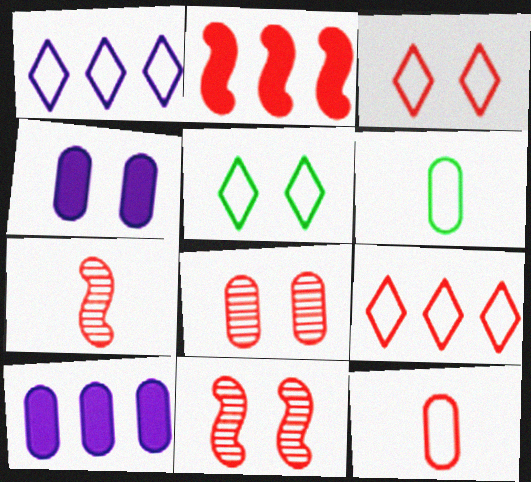[[4, 5, 11], 
[5, 7, 10], 
[6, 8, 10]]